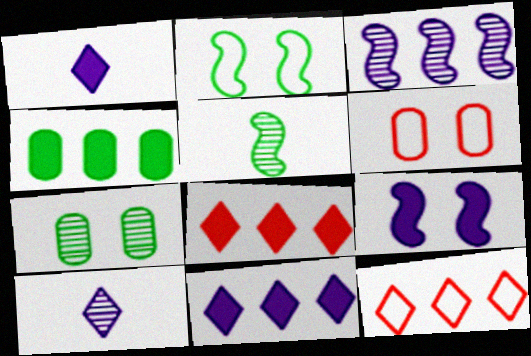[[3, 4, 12], 
[5, 6, 11]]